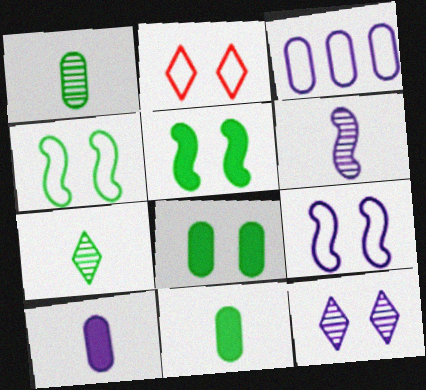[]